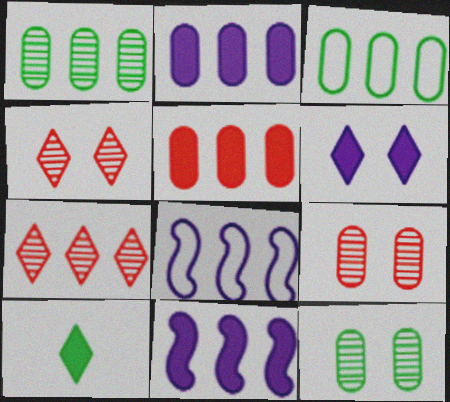[[3, 7, 11], 
[8, 9, 10]]